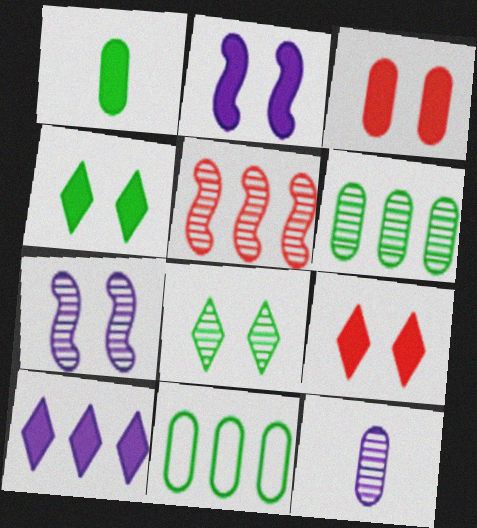[[2, 3, 4], 
[3, 11, 12], 
[5, 8, 12], 
[5, 10, 11]]